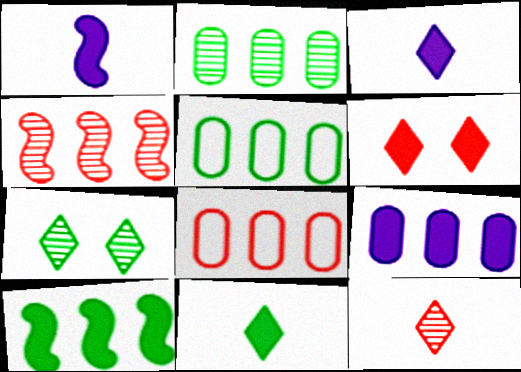[[1, 7, 8], 
[2, 8, 9]]